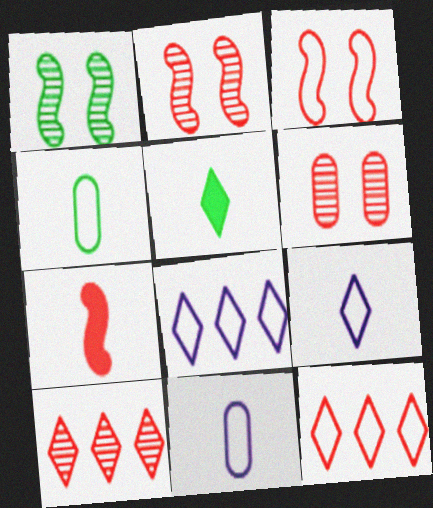[[3, 4, 8], 
[6, 7, 12]]